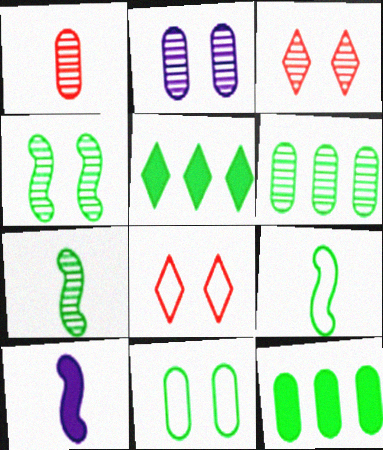[[1, 2, 6], 
[2, 3, 4], 
[5, 7, 11], 
[6, 8, 10]]